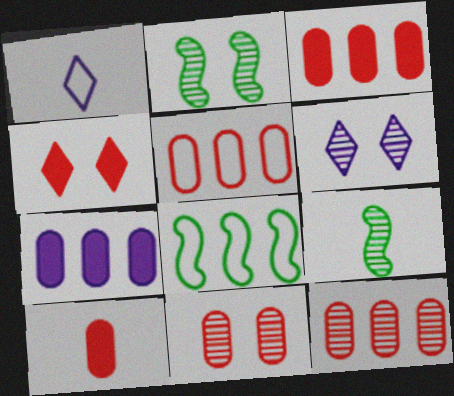[[1, 2, 3], 
[1, 9, 10], 
[2, 6, 11], 
[3, 5, 12], 
[5, 10, 11], 
[6, 8, 10], 
[6, 9, 12]]